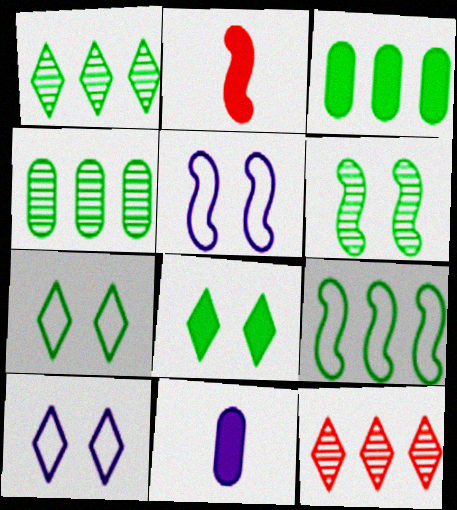[[1, 3, 9], 
[2, 4, 10]]